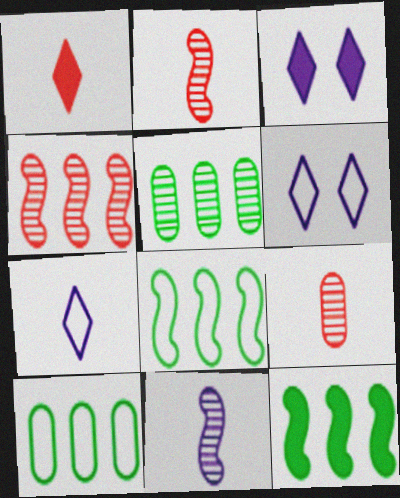[[2, 3, 10], 
[3, 8, 9], 
[6, 9, 12]]